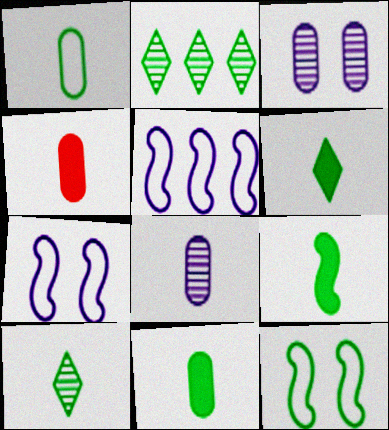[[1, 4, 8], 
[1, 9, 10], 
[2, 4, 7], 
[2, 11, 12], 
[6, 9, 11]]